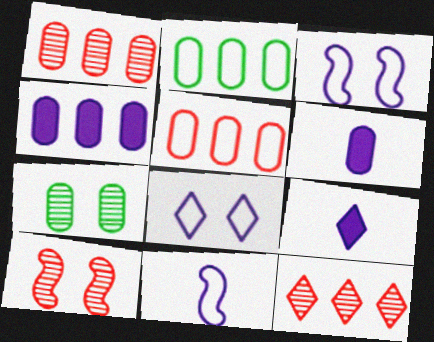[[1, 2, 4], 
[2, 9, 10], 
[5, 6, 7]]